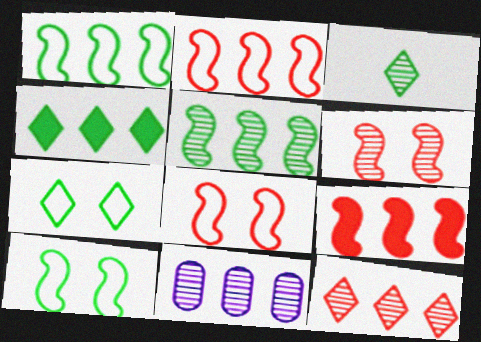[[2, 4, 11], 
[3, 4, 7], 
[3, 6, 11], 
[5, 11, 12]]